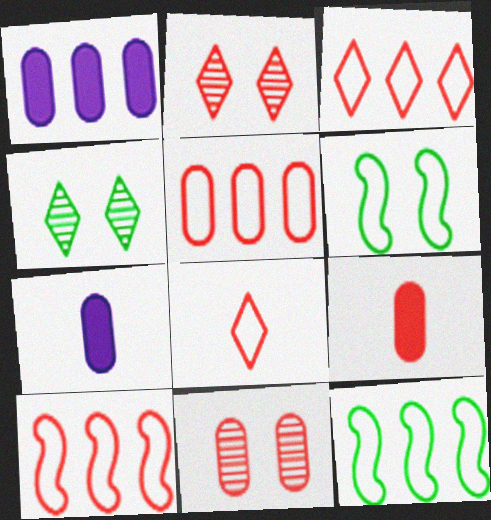[[2, 7, 12], 
[2, 9, 10], 
[3, 5, 10], 
[4, 7, 10], 
[5, 9, 11]]